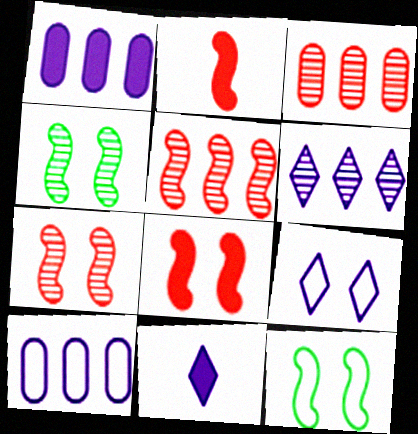[[3, 11, 12], 
[6, 9, 11]]